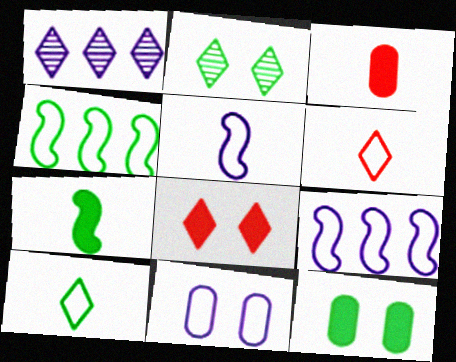[[1, 8, 10], 
[2, 3, 9], 
[4, 6, 11]]